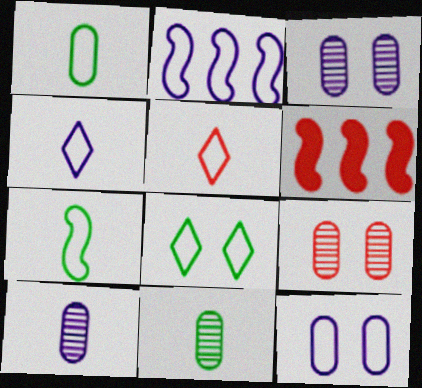[[2, 4, 12], 
[5, 6, 9], 
[6, 8, 10]]